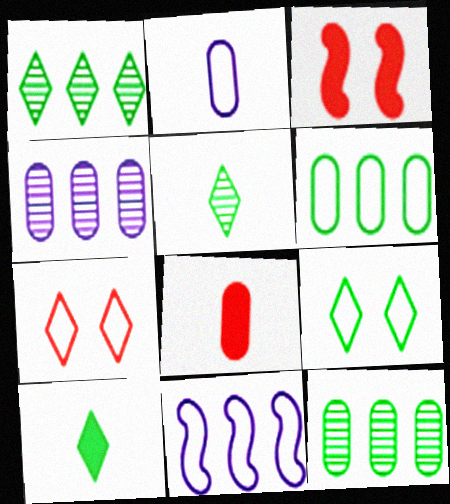[[1, 2, 3], 
[1, 9, 10]]